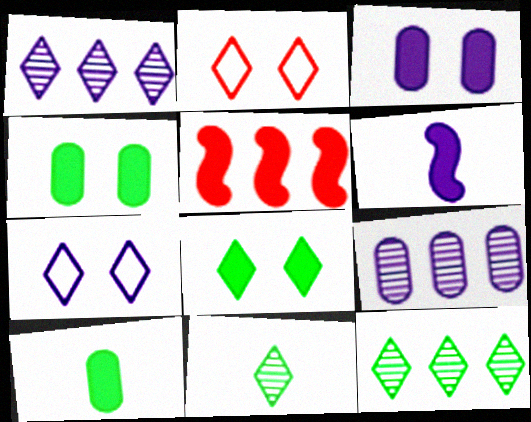[[6, 7, 9]]